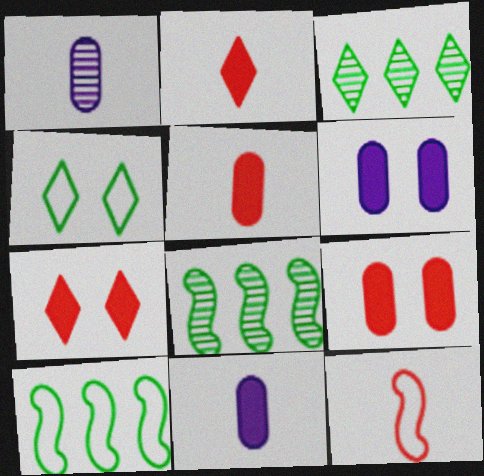[[1, 7, 10], 
[3, 6, 12]]